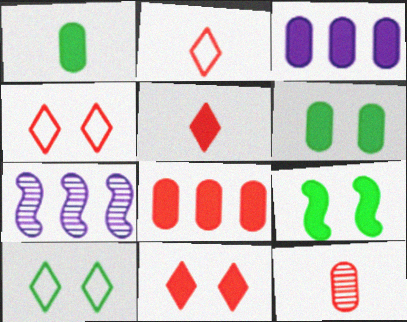[[1, 4, 7], 
[2, 6, 7], 
[3, 5, 9]]